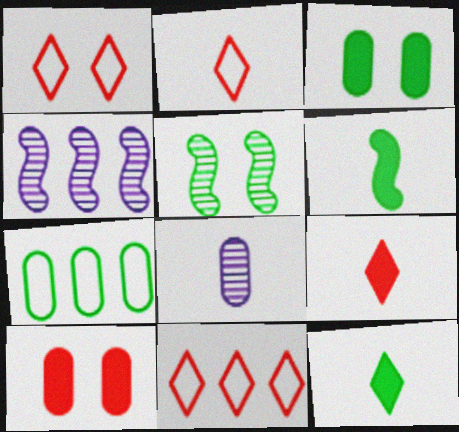[[1, 2, 11], 
[2, 3, 4], 
[2, 6, 8], 
[5, 7, 12], 
[7, 8, 10]]